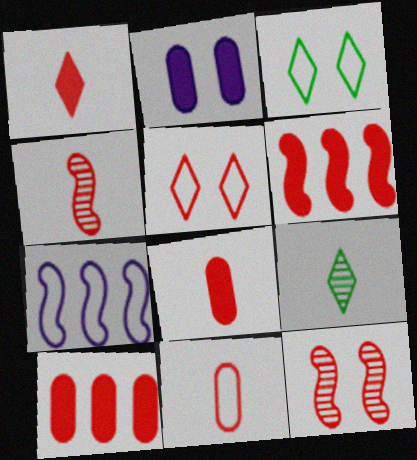[[1, 4, 11], 
[2, 3, 12], 
[3, 7, 11], 
[4, 5, 10]]